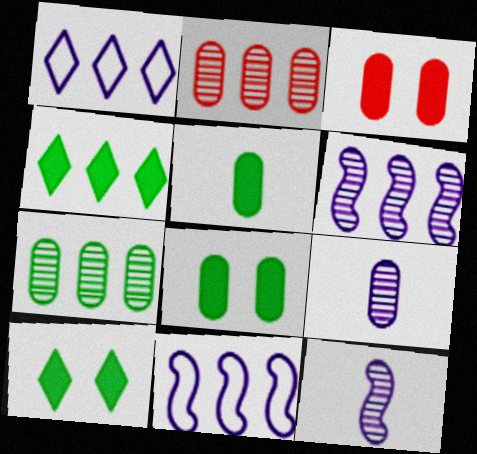[[2, 4, 11]]